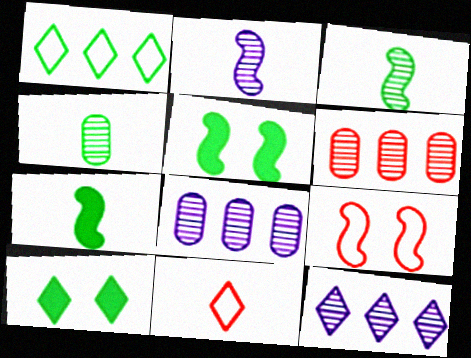[[1, 4, 5], 
[5, 8, 11], 
[10, 11, 12]]